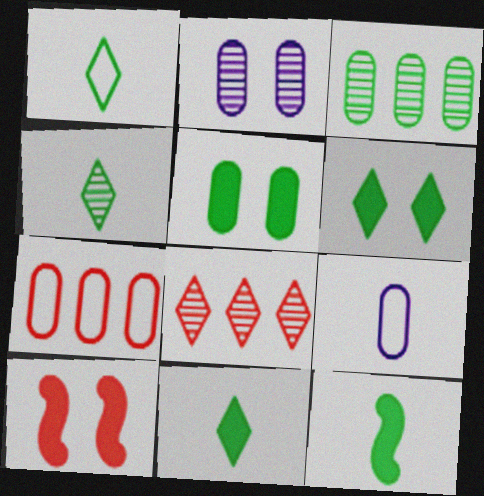[[1, 4, 11]]